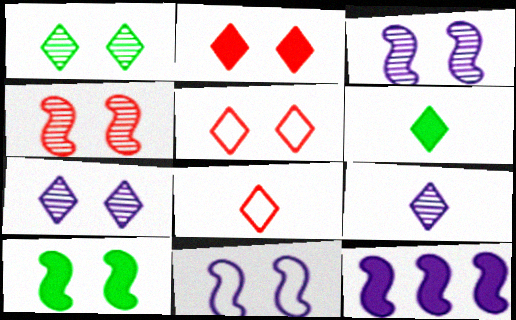[[4, 10, 11], 
[6, 8, 9]]